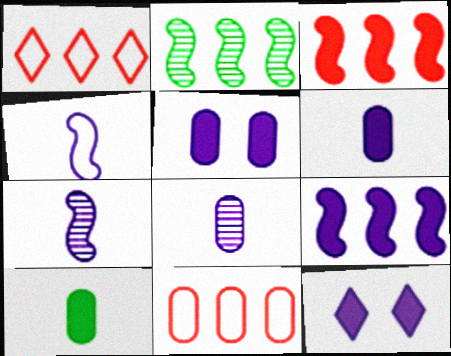[[3, 10, 12], 
[6, 9, 12]]